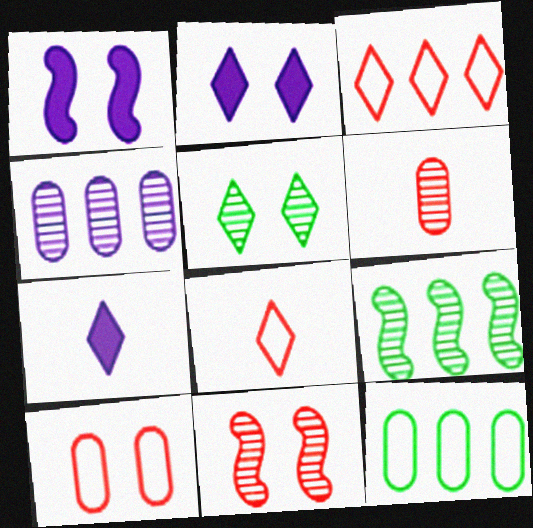[[1, 5, 10], 
[3, 5, 7], 
[7, 9, 10], 
[7, 11, 12]]